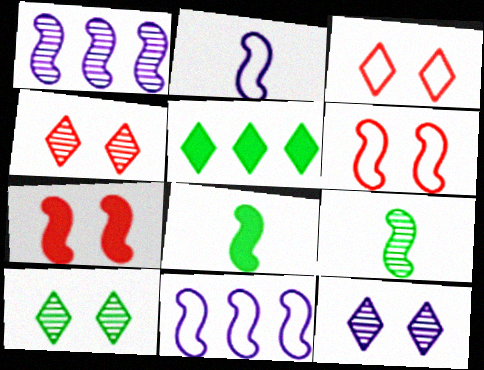[[1, 6, 8], 
[4, 10, 12], 
[7, 9, 11]]